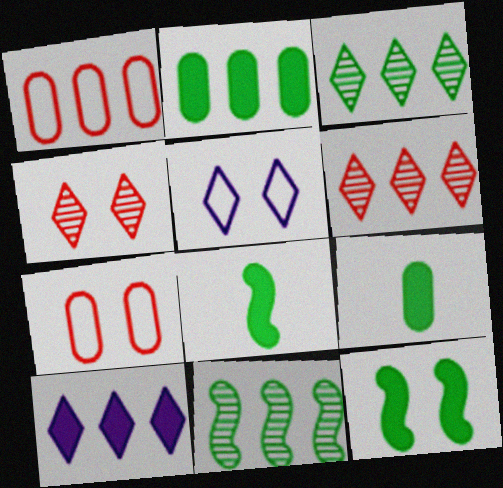[[1, 10, 11]]